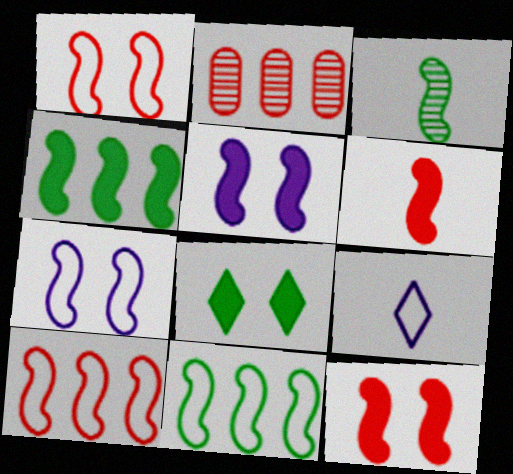[[3, 5, 10], 
[4, 5, 6]]